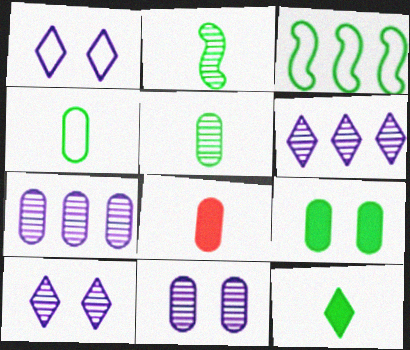[[2, 4, 12], 
[3, 8, 10]]